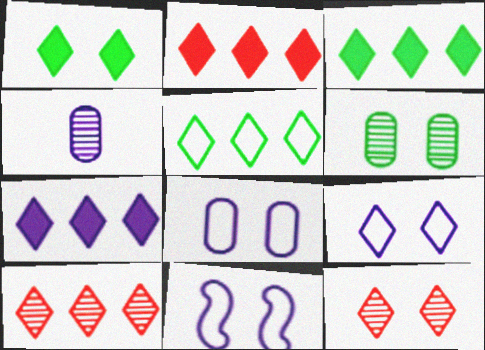[[1, 9, 12], 
[2, 3, 7], 
[4, 7, 11], 
[5, 7, 10], 
[8, 9, 11]]